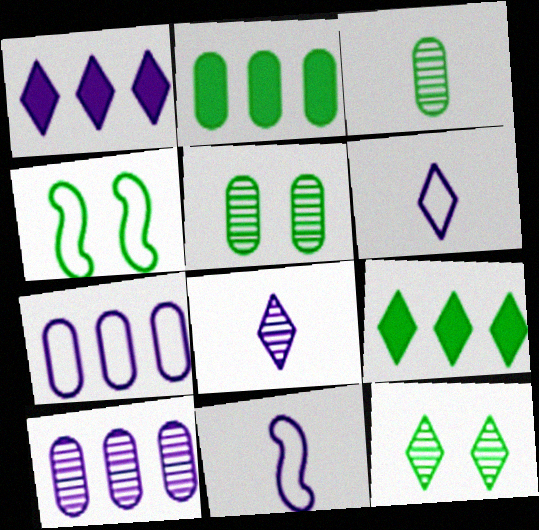[[3, 4, 9]]